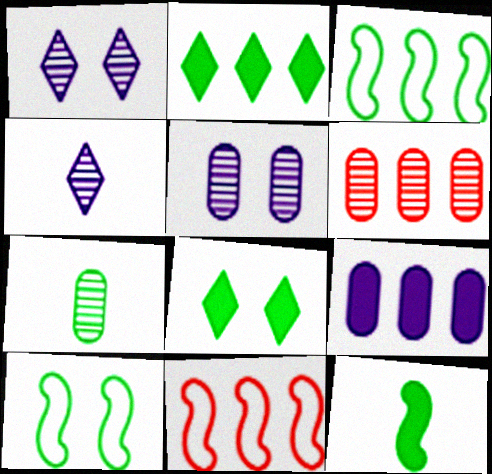[[2, 7, 10], 
[3, 7, 8], 
[5, 6, 7]]